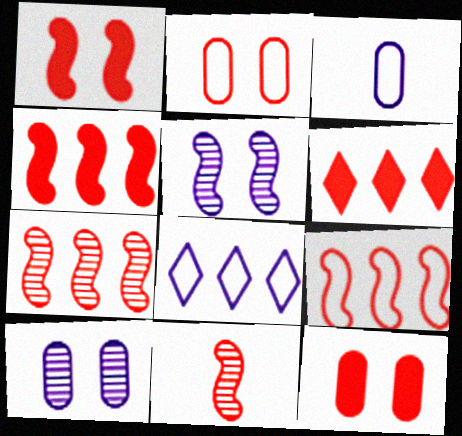[[1, 9, 11], 
[2, 6, 11], 
[4, 7, 9]]